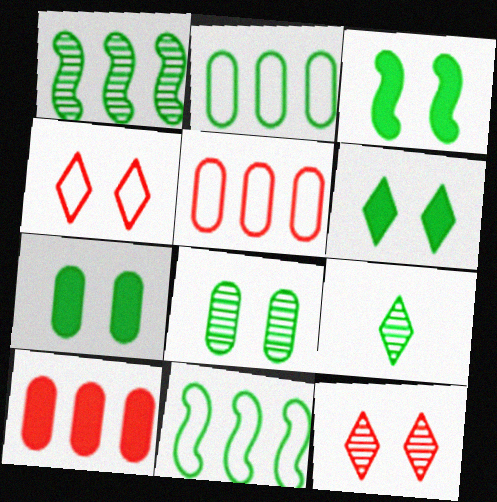[[1, 8, 9], 
[2, 3, 9], 
[3, 6, 7], 
[7, 9, 11]]